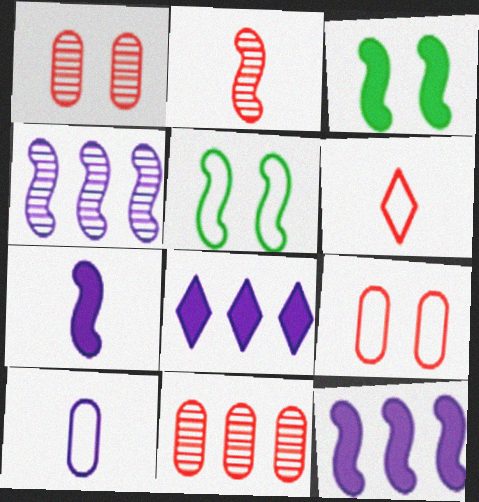[[2, 5, 12]]